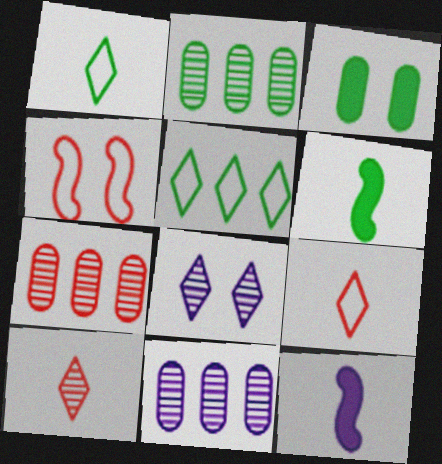[[2, 7, 11], 
[3, 4, 8]]